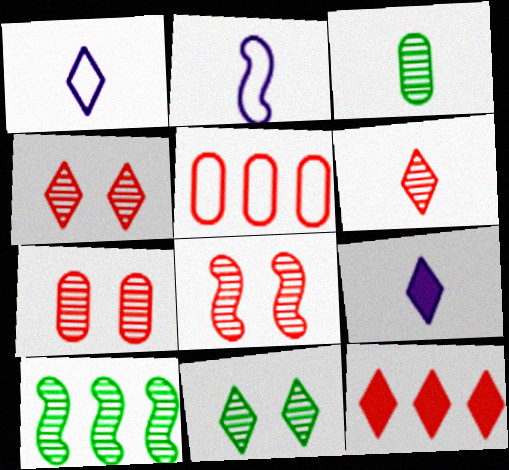[[1, 11, 12], 
[3, 10, 11], 
[4, 7, 8]]